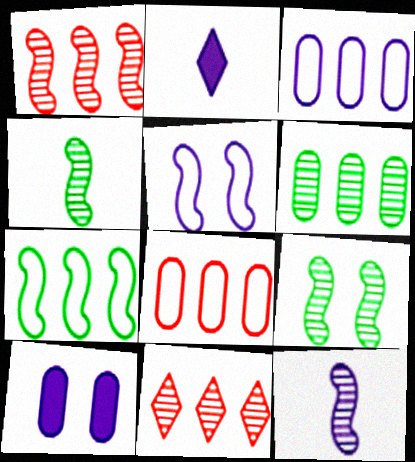[[1, 9, 12], 
[2, 8, 9]]